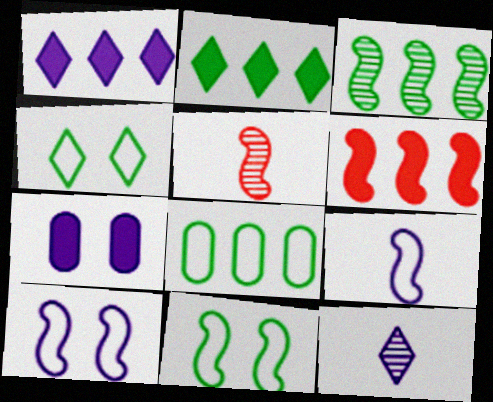[[2, 3, 8]]